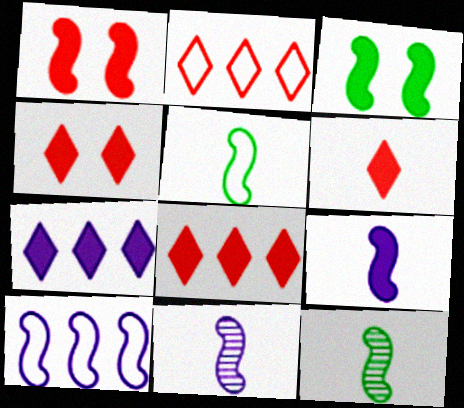[[1, 10, 12], 
[4, 6, 8]]